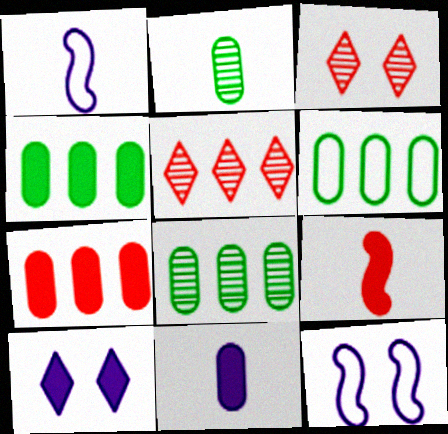[[1, 3, 4], 
[4, 6, 8], 
[4, 9, 10]]